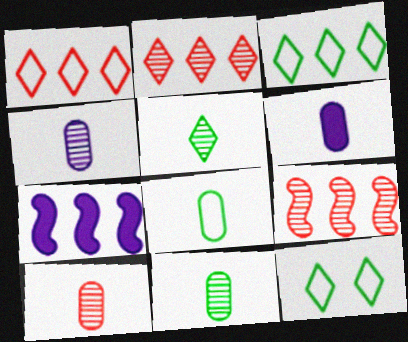[[4, 10, 11], 
[6, 8, 10], 
[6, 9, 12], 
[7, 10, 12]]